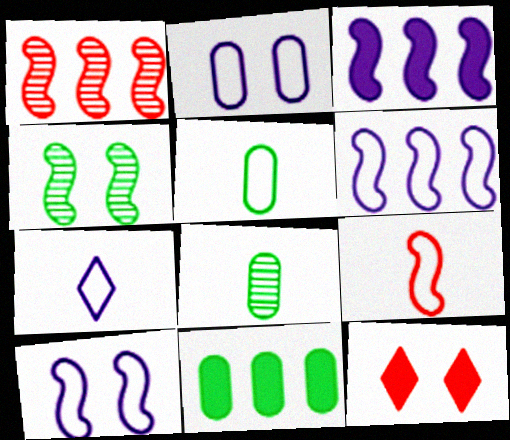[[2, 4, 12], 
[2, 6, 7], 
[3, 4, 9], 
[5, 7, 9], 
[6, 8, 12]]